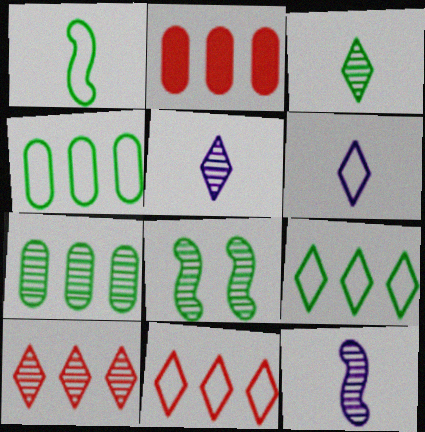[[2, 6, 8], 
[3, 7, 8]]